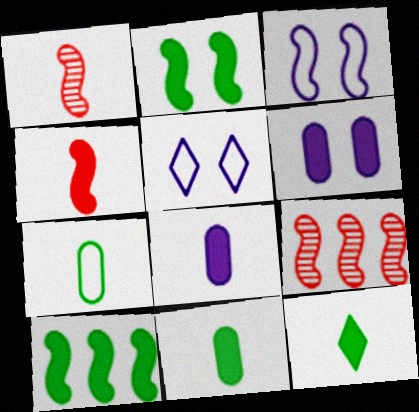[[1, 3, 10], 
[4, 8, 12], 
[5, 9, 11]]